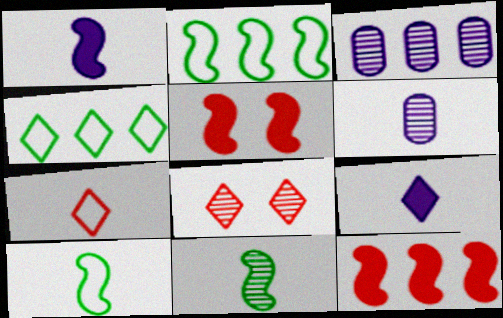[[3, 4, 12], 
[3, 8, 11], 
[4, 5, 6], 
[4, 8, 9]]